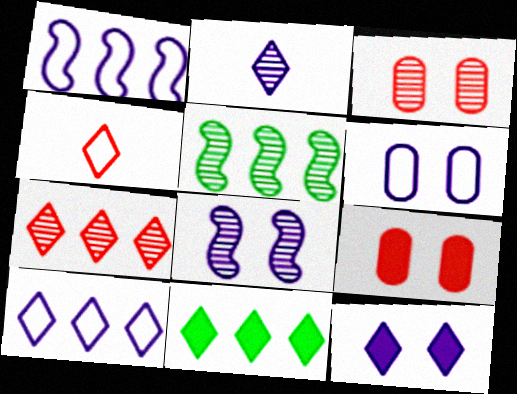[[2, 3, 5], 
[2, 10, 12], 
[6, 8, 12], 
[7, 10, 11]]